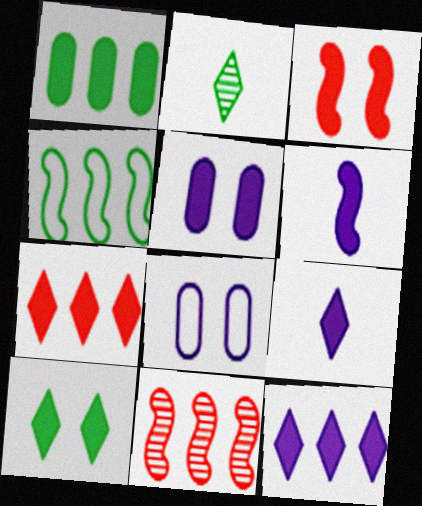[[1, 3, 9], 
[3, 5, 10], 
[5, 6, 12], 
[7, 9, 10]]